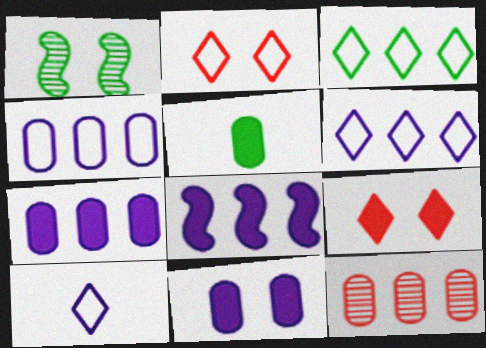[[1, 2, 11], 
[1, 3, 5], 
[2, 3, 10], 
[3, 8, 12], 
[5, 8, 9]]